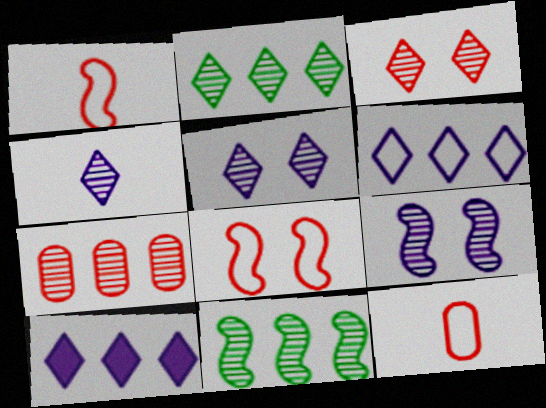[[2, 3, 4]]